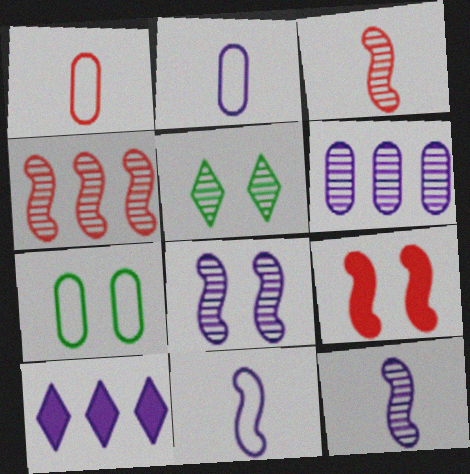[[2, 8, 10], 
[3, 5, 6], 
[3, 7, 10]]